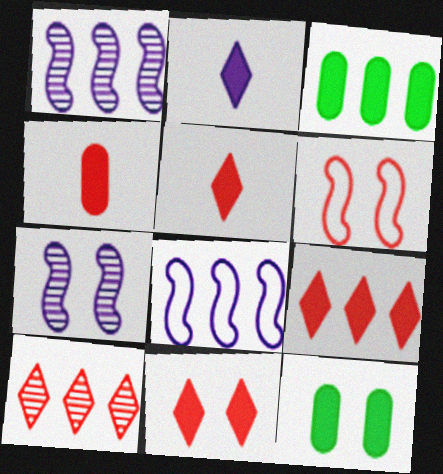[[3, 8, 10], 
[4, 6, 10], 
[5, 9, 11]]